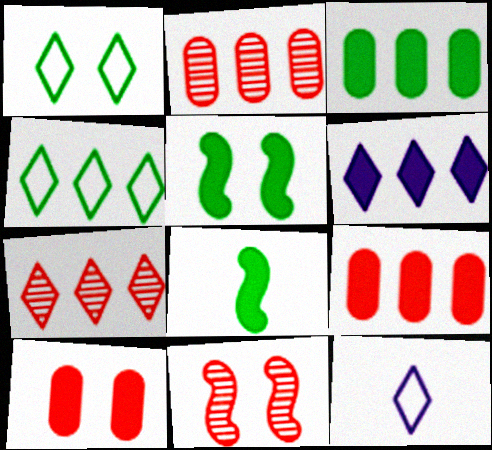[[2, 5, 12], 
[3, 11, 12], 
[4, 6, 7], 
[6, 8, 10]]